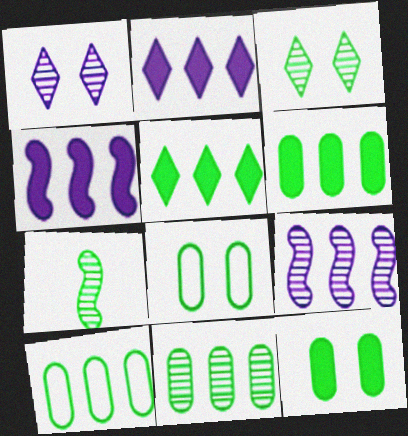[[3, 7, 11], 
[5, 7, 8], 
[6, 10, 11]]